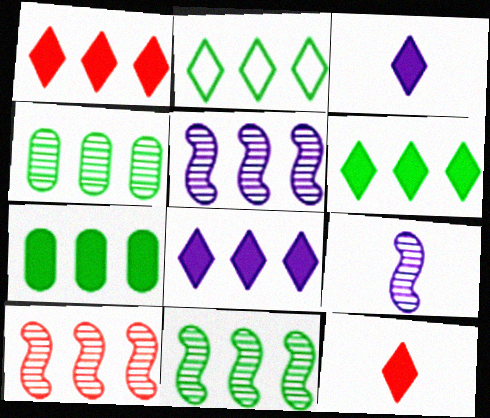[[1, 6, 8], 
[2, 7, 11], 
[5, 10, 11]]